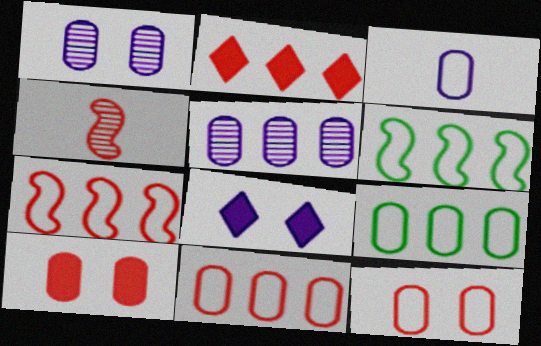[[2, 4, 12], 
[2, 5, 6], 
[3, 9, 12], 
[4, 8, 9]]